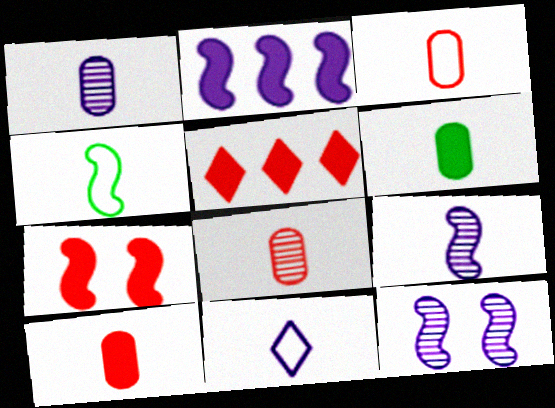[[1, 3, 6], 
[3, 4, 11], 
[3, 8, 10], 
[5, 7, 10]]